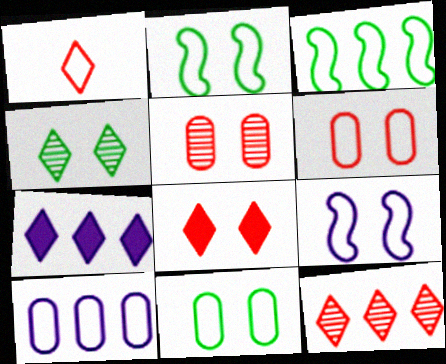[[1, 2, 10], 
[1, 4, 7], 
[1, 8, 12]]